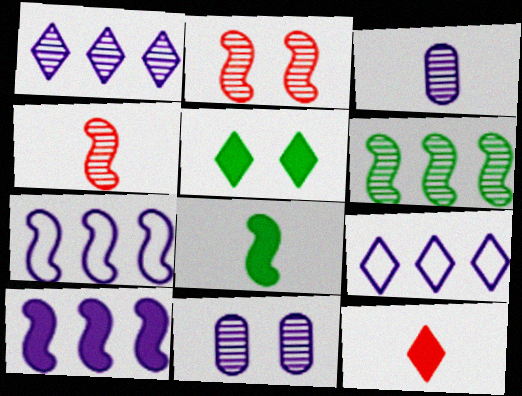[[2, 7, 8]]